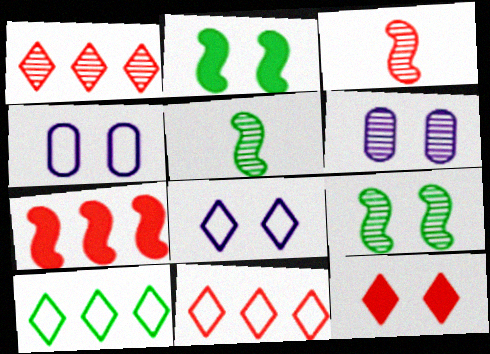[[1, 5, 6], 
[4, 9, 12]]